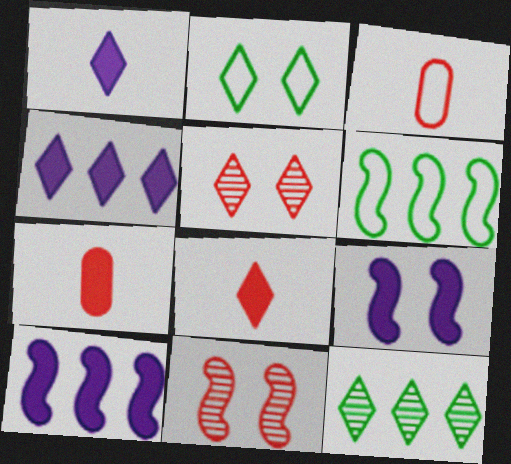[[3, 9, 12]]